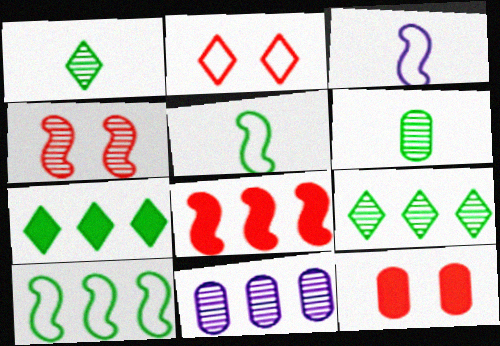[[1, 4, 11], 
[2, 4, 12], 
[3, 9, 12]]